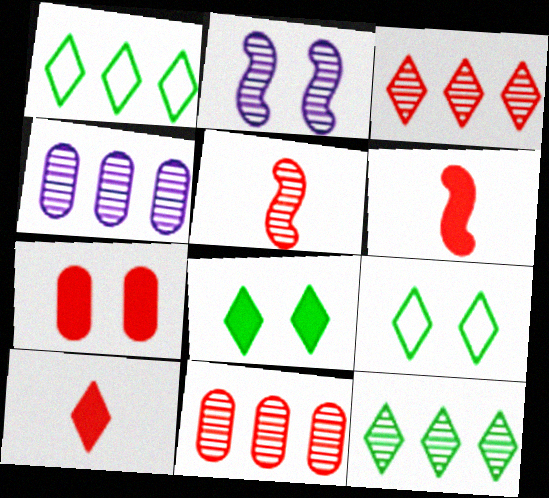[[2, 7, 9], 
[4, 6, 9]]